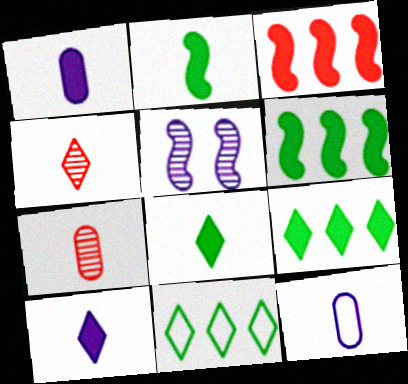[[2, 4, 12]]